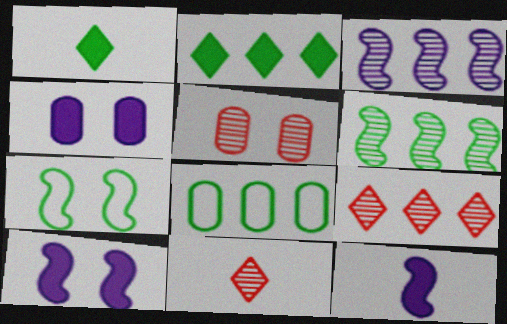[[2, 6, 8], 
[8, 10, 11]]